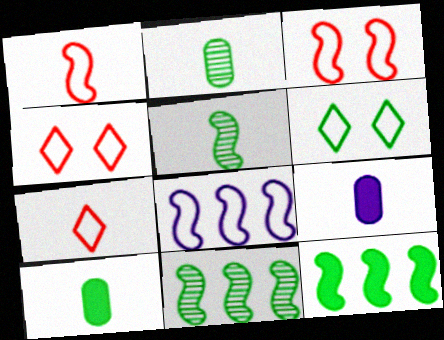[[2, 6, 12], 
[4, 9, 11], 
[5, 7, 9], 
[6, 10, 11]]